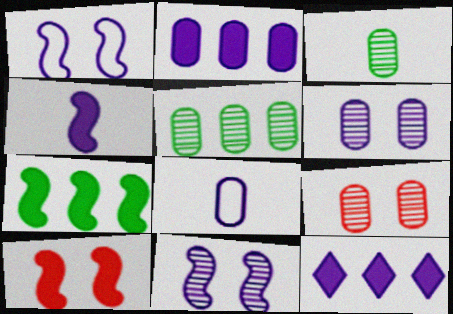[[2, 6, 8], 
[4, 7, 10], 
[8, 11, 12]]